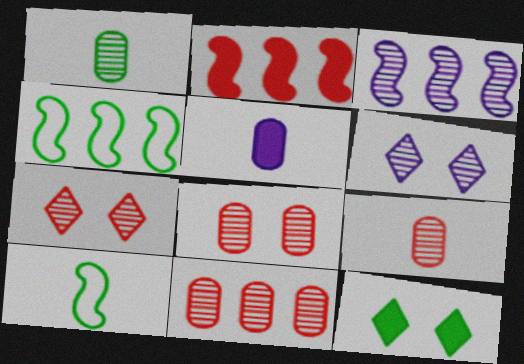[[1, 3, 7], 
[1, 4, 12], 
[2, 3, 4], 
[2, 5, 12], 
[4, 5, 7], 
[8, 9, 11]]